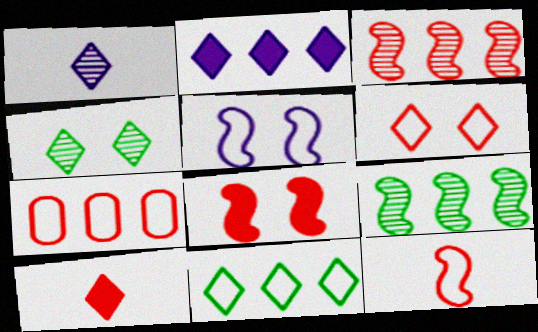[[2, 7, 9], 
[3, 8, 12], 
[6, 7, 12]]